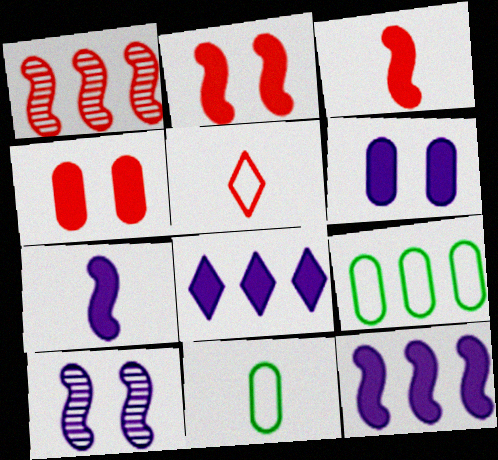[[1, 4, 5], 
[1, 8, 9], 
[6, 7, 8]]